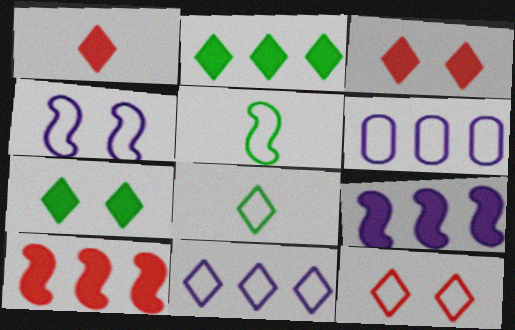[[5, 6, 12], 
[8, 11, 12]]